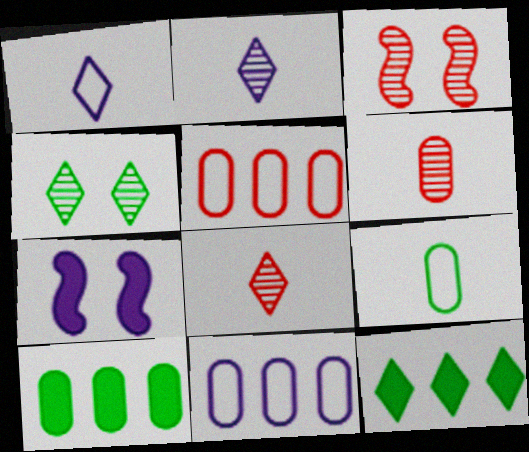[[1, 3, 10], 
[2, 7, 11]]